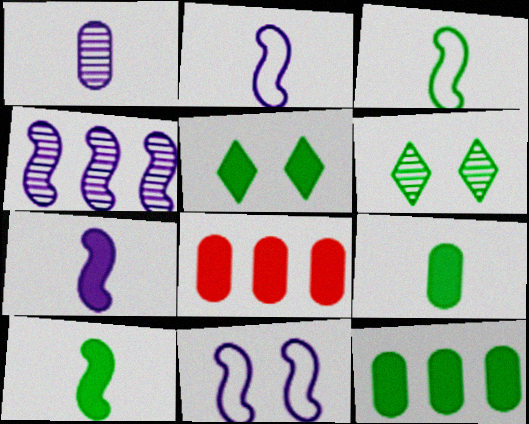[[2, 6, 8], 
[3, 6, 12], 
[4, 7, 11], 
[5, 7, 8], 
[5, 10, 12]]